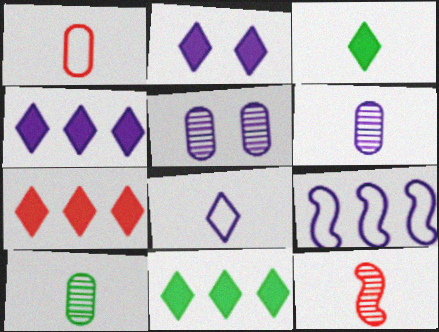[[2, 3, 7], 
[2, 6, 9], 
[4, 7, 11]]